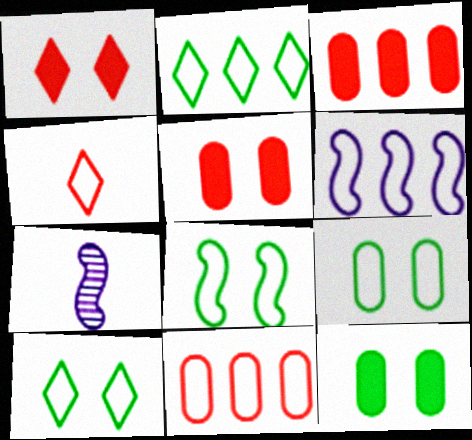[[2, 5, 7], 
[2, 6, 11], 
[3, 7, 10], 
[4, 6, 9], 
[8, 9, 10]]